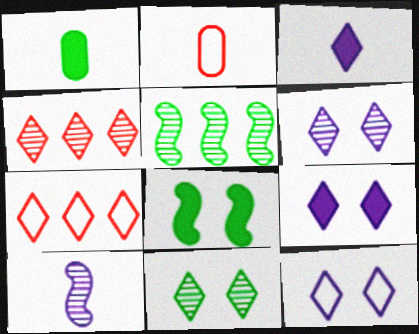[[2, 5, 9], 
[3, 7, 11], 
[6, 9, 12]]